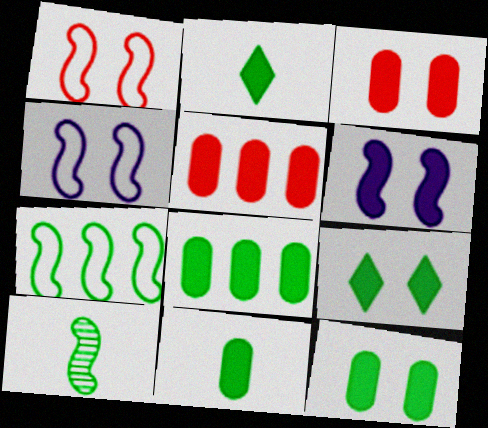[[2, 5, 6], 
[3, 6, 9], 
[8, 11, 12]]